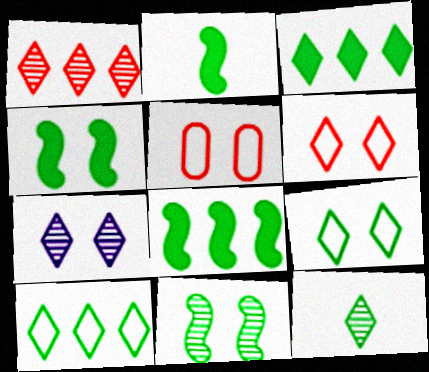[[1, 7, 12], 
[2, 4, 8], 
[3, 9, 12], 
[4, 5, 7]]